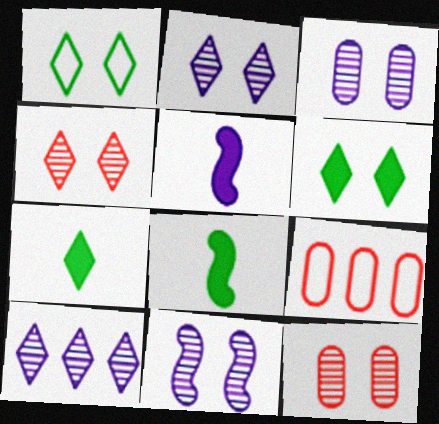[[2, 3, 11], 
[2, 8, 9], 
[7, 9, 11]]